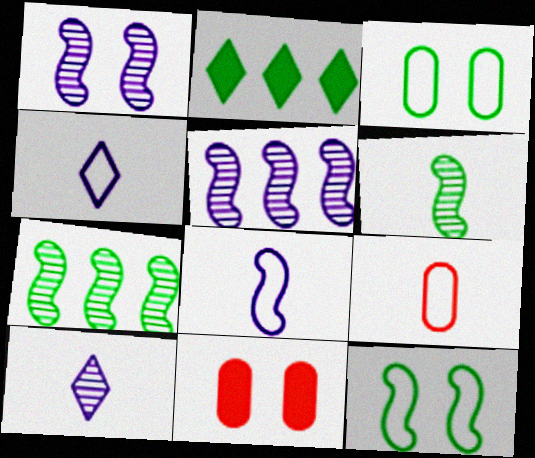[[1, 2, 9], 
[2, 3, 6], 
[4, 7, 11]]